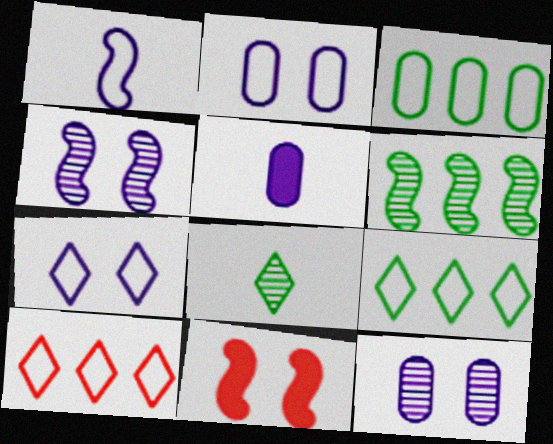[[1, 6, 11]]